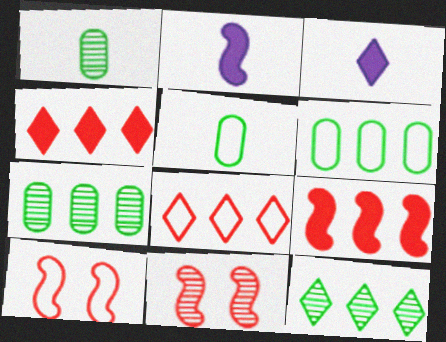[[3, 6, 11], 
[3, 7, 10]]